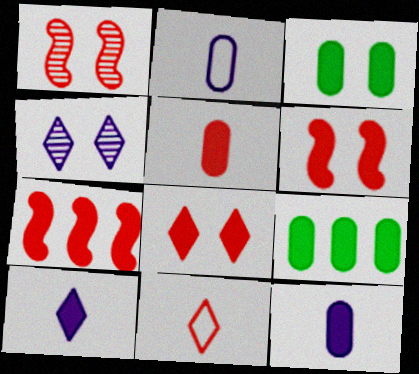[[3, 7, 10], 
[5, 7, 8], 
[6, 9, 10]]